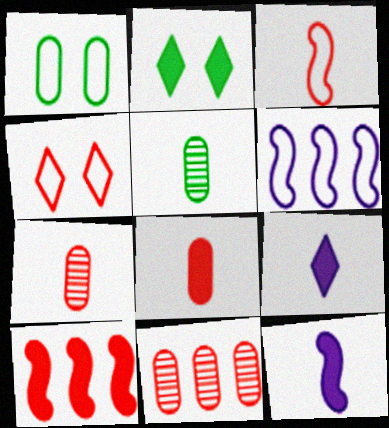[[2, 6, 7], 
[3, 5, 9], 
[4, 7, 10]]